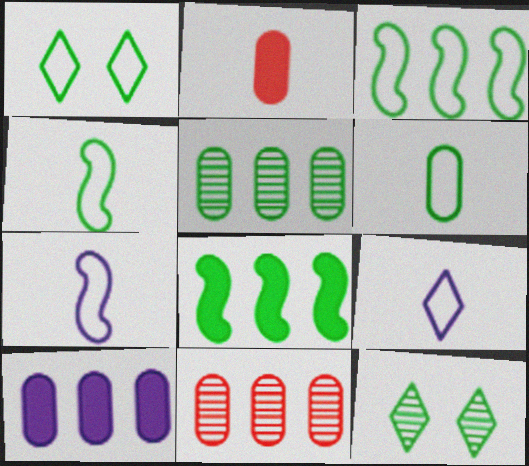[[1, 3, 6], 
[6, 8, 12]]